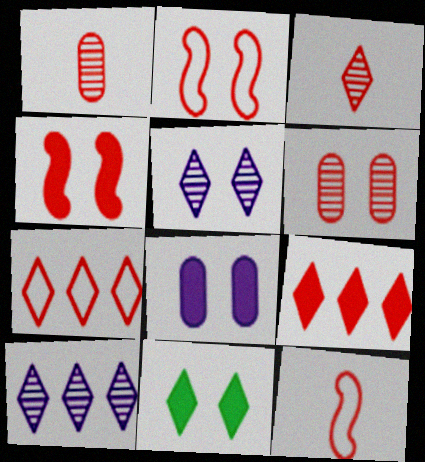[[1, 2, 9], 
[1, 4, 7], 
[4, 8, 11], 
[6, 9, 12]]